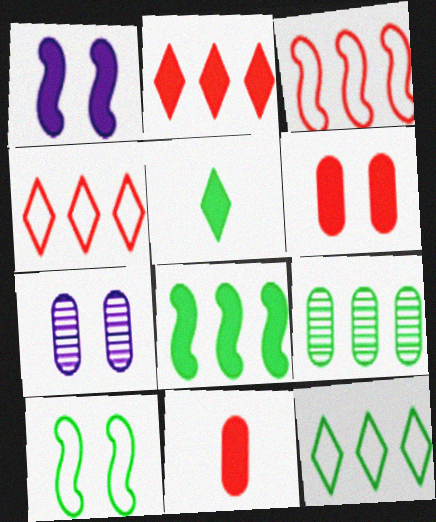[[3, 5, 7], 
[5, 9, 10], 
[8, 9, 12]]